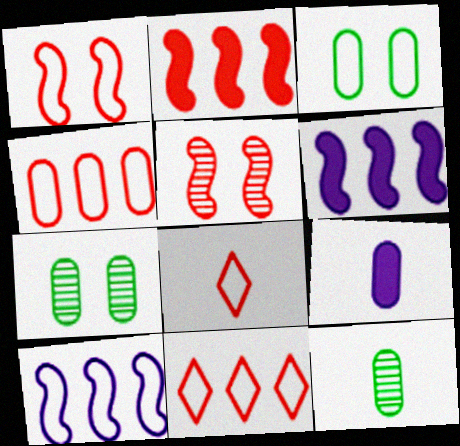[[1, 4, 8], 
[3, 8, 10], 
[4, 7, 9], 
[6, 7, 8]]